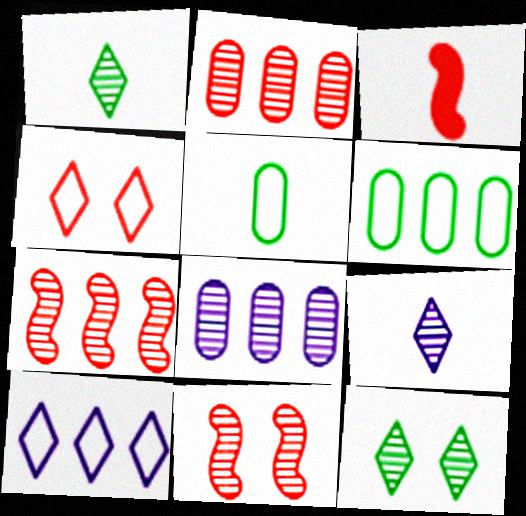[[1, 8, 11], 
[2, 3, 4], 
[3, 5, 9]]